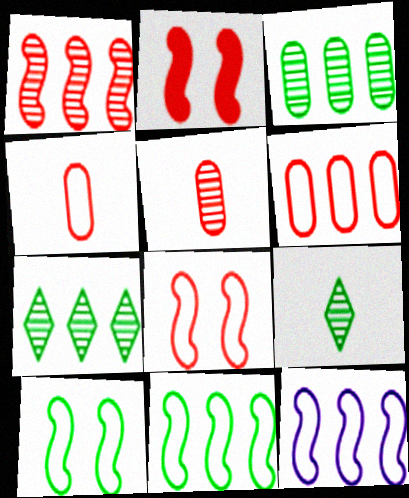[]